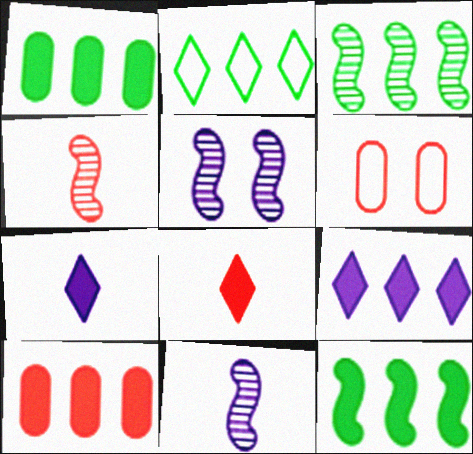[[1, 2, 3], 
[3, 4, 5], 
[3, 6, 7], 
[9, 10, 12]]